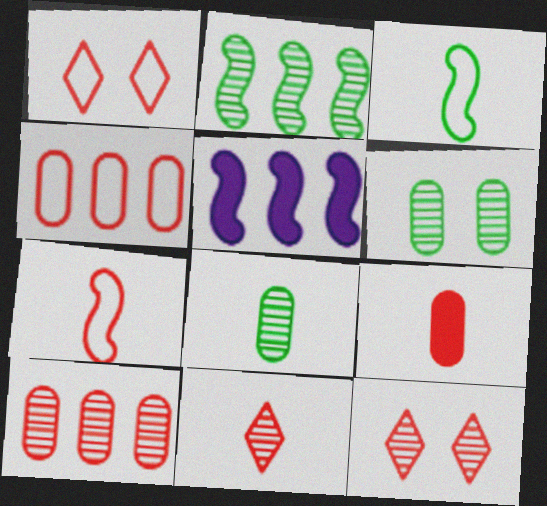[[1, 4, 7], 
[1, 5, 8], 
[7, 9, 11]]